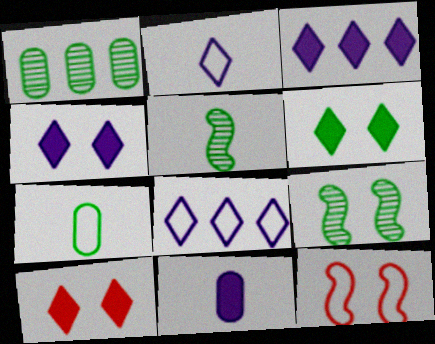[[4, 6, 10], 
[7, 8, 12]]